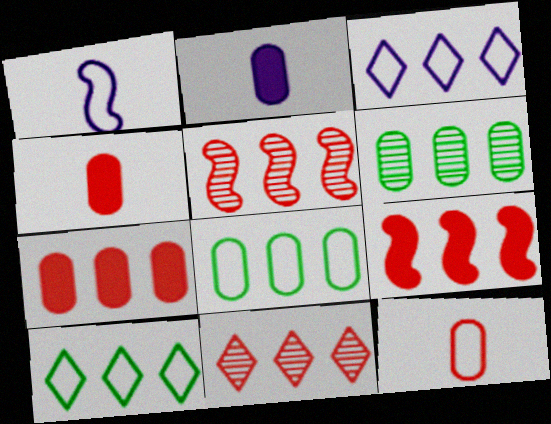[[3, 6, 9]]